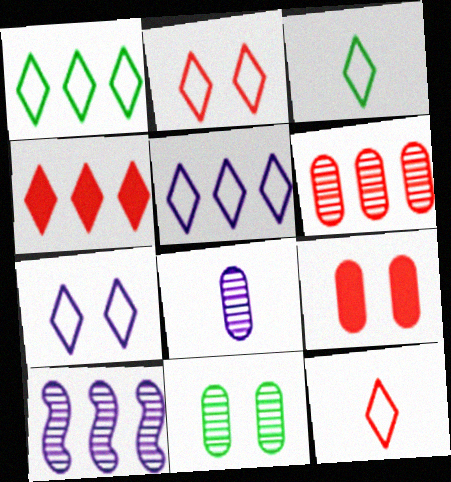[[1, 7, 12], 
[2, 3, 5], 
[3, 9, 10], 
[6, 8, 11]]